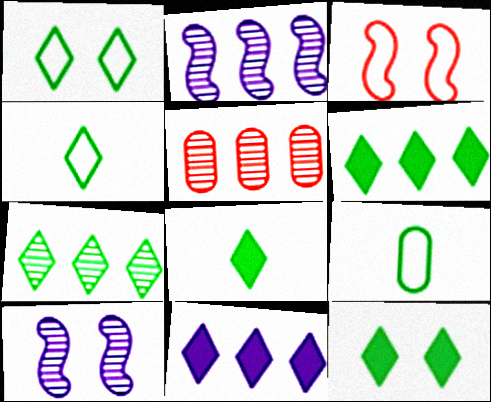[[1, 7, 8], 
[2, 5, 7], 
[4, 7, 12], 
[6, 8, 12]]